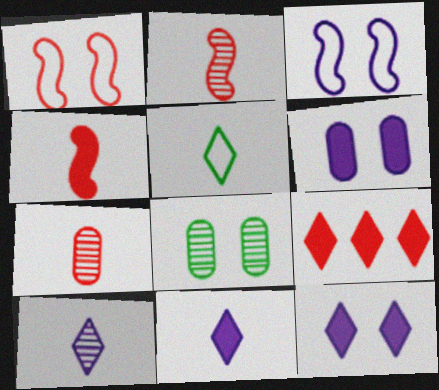[[1, 7, 9], 
[1, 8, 12]]